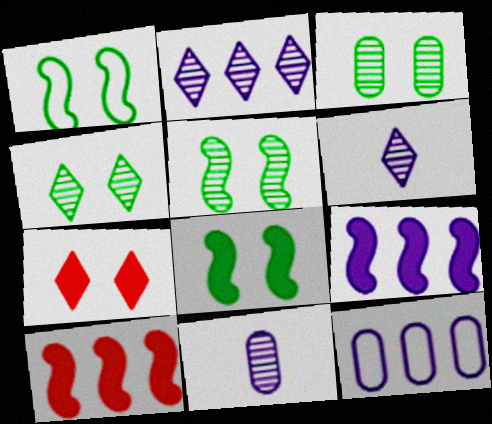[[1, 5, 8], 
[2, 9, 12], 
[3, 4, 5]]